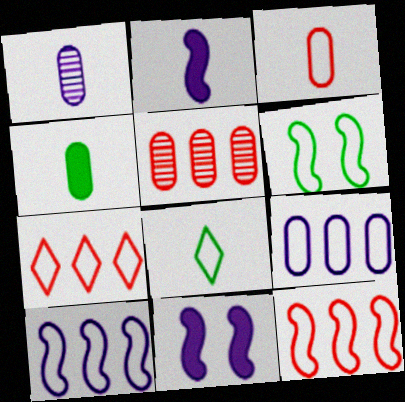[[1, 3, 4], 
[5, 8, 11]]